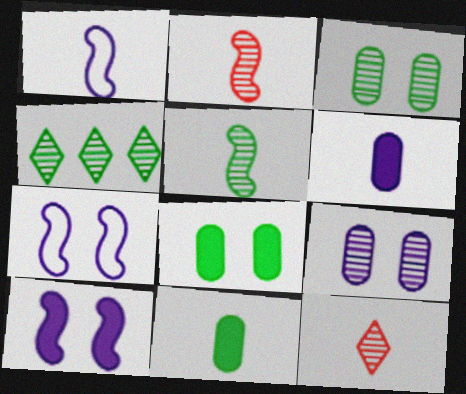[[1, 11, 12], 
[2, 4, 9], 
[3, 4, 5]]